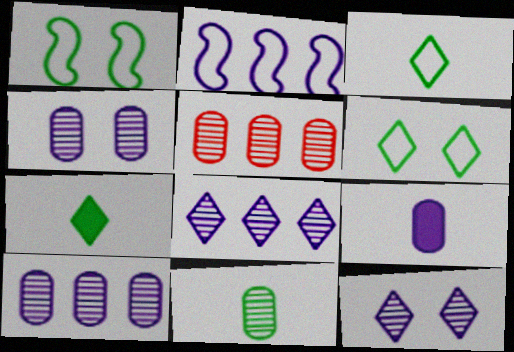[[2, 9, 12], 
[4, 5, 11]]